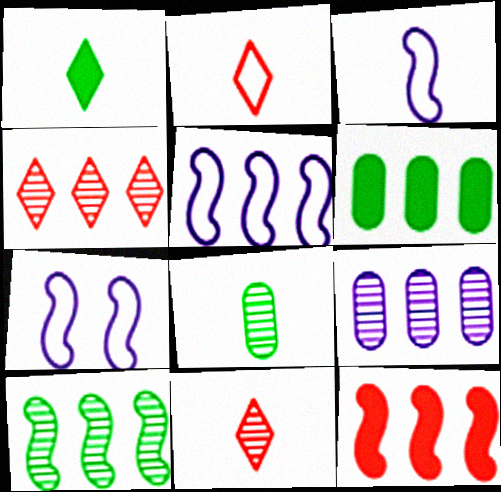[[3, 5, 7], 
[4, 5, 6], 
[4, 9, 10], 
[5, 10, 12], 
[6, 7, 11]]